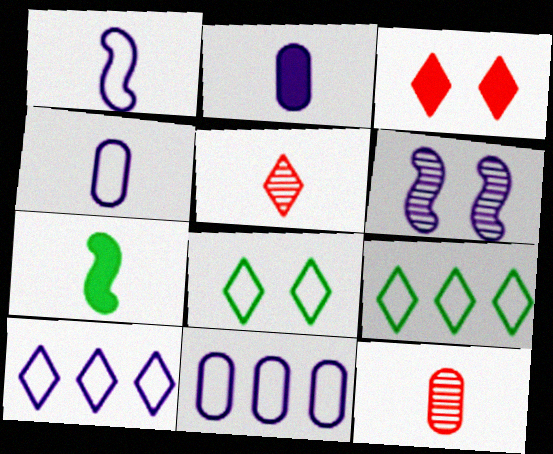[[2, 6, 10], 
[4, 5, 7]]